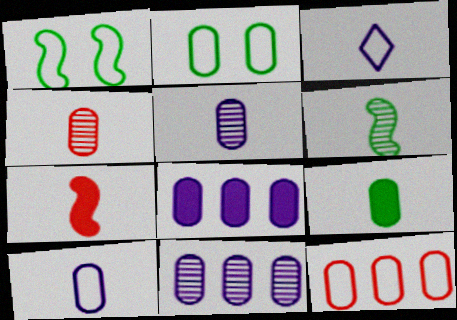[[1, 3, 12], 
[2, 4, 8], 
[2, 10, 12], 
[4, 9, 10]]